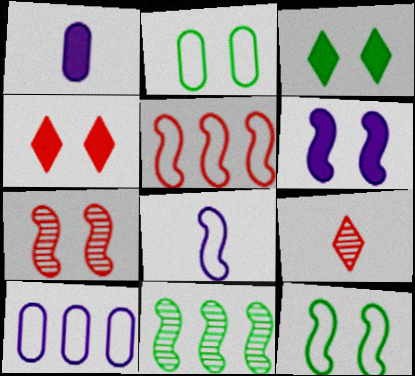[[5, 8, 12], 
[6, 7, 12]]